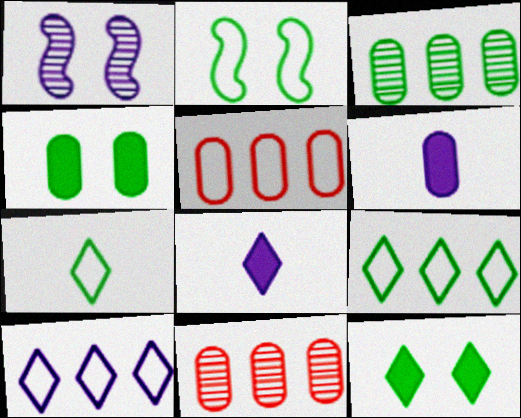[[1, 6, 10], 
[2, 8, 11]]